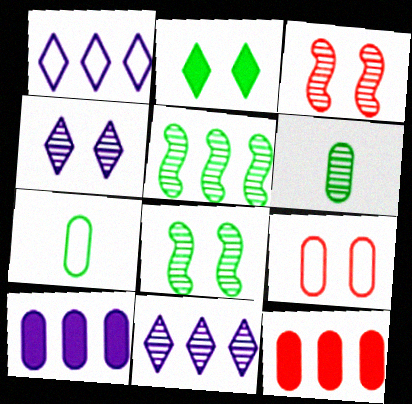[[1, 5, 12], 
[2, 5, 7], 
[3, 6, 11], 
[6, 9, 10]]